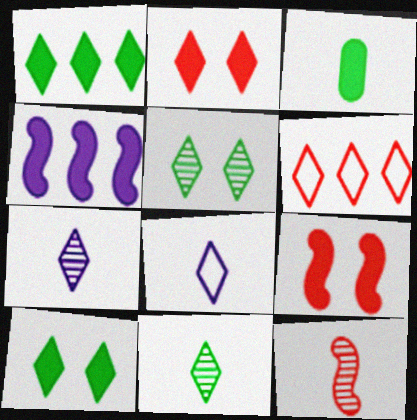[[2, 3, 4], 
[3, 8, 12], 
[6, 7, 10]]